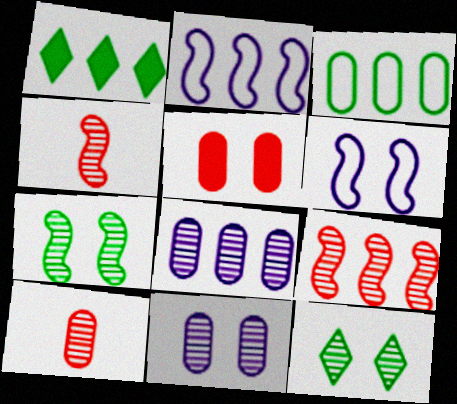[[1, 6, 10], 
[4, 8, 12], 
[5, 6, 12]]